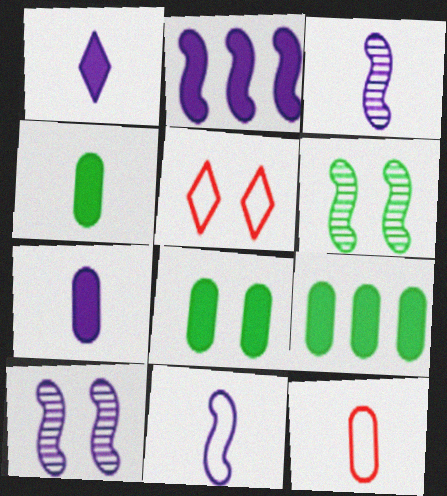[[2, 10, 11], 
[3, 5, 9], 
[4, 8, 9], 
[5, 8, 10]]